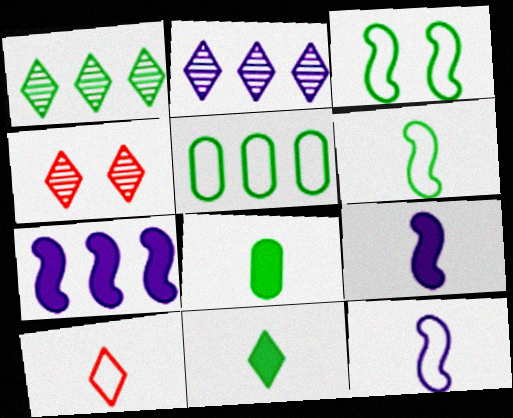[[1, 3, 8], 
[4, 5, 9]]